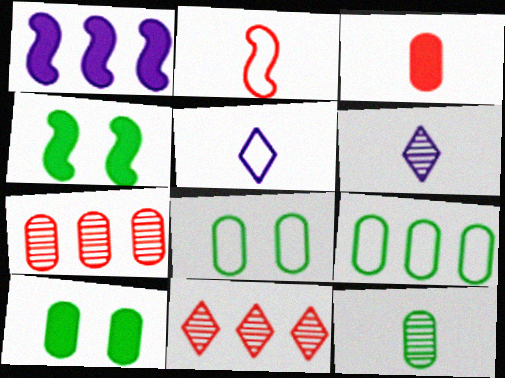[[1, 9, 11], 
[4, 5, 7], 
[9, 10, 12]]